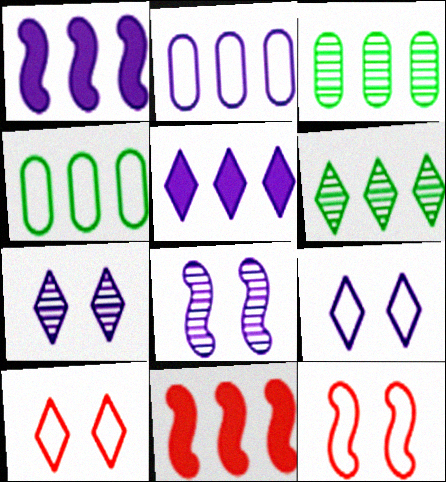[[2, 6, 11]]